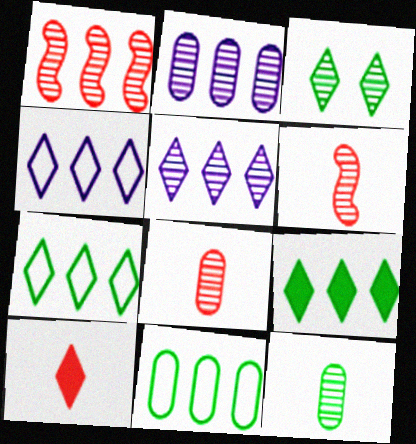[[2, 3, 6], 
[3, 4, 10]]